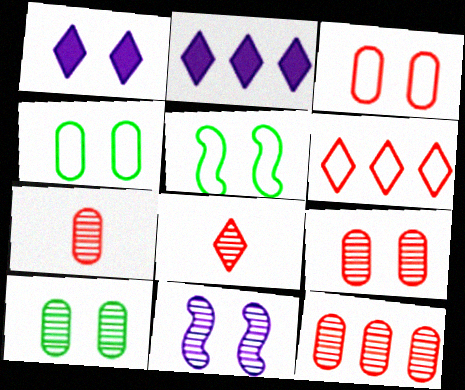[[1, 5, 9], 
[2, 5, 7], 
[7, 9, 12]]